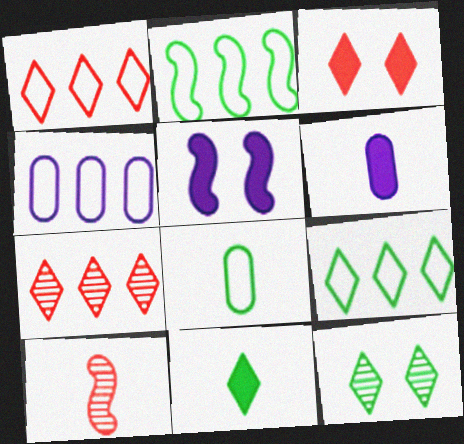[[1, 2, 4], 
[2, 5, 10], 
[5, 7, 8], 
[9, 11, 12]]